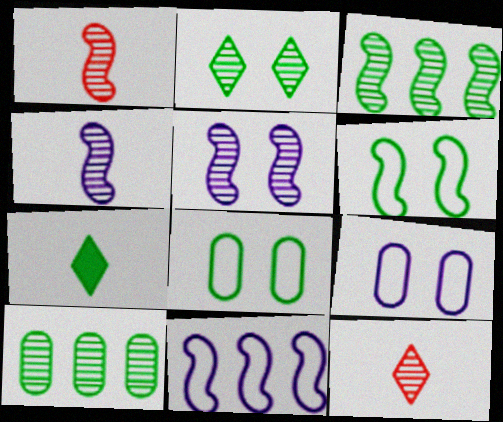[[1, 3, 5], 
[3, 7, 8], 
[5, 10, 12], 
[6, 7, 10]]